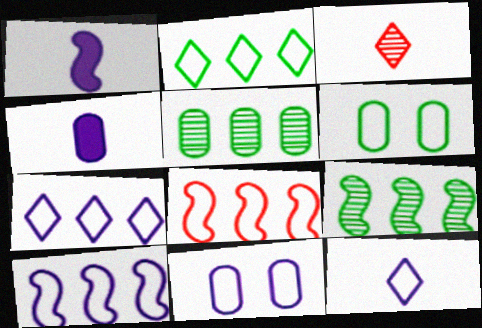[[6, 8, 12], 
[10, 11, 12]]